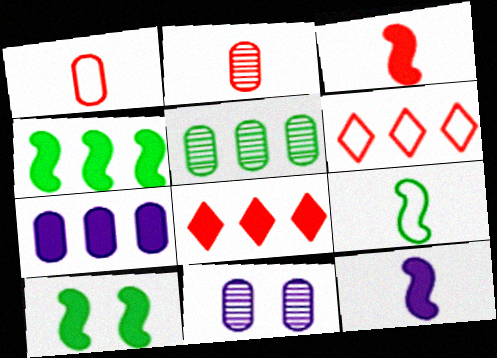[[2, 5, 11], 
[4, 7, 8], 
[8, 9, 11]]